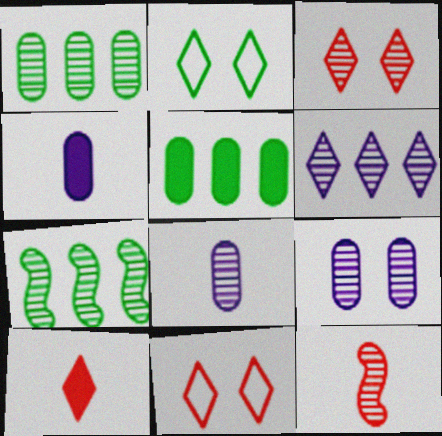[[2, 6, 10], 
[3, 7, 8], 
[4, 7, 11]]